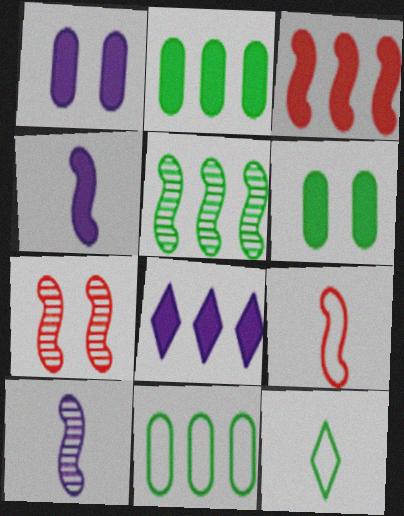[[1, 4, 8], 
[2, 3, 8], 
[3, 7, 9], 
[5, 6, 12], 
[5, 7, 10]]